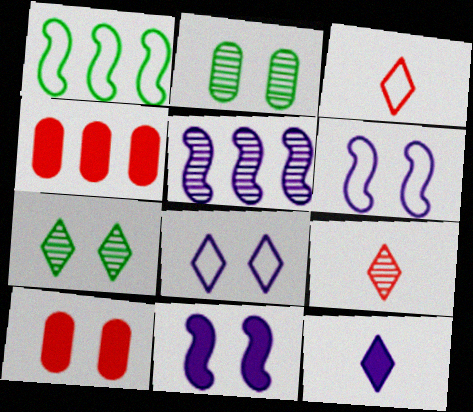[[2, 5, 9], 
[6, 7, 10]]